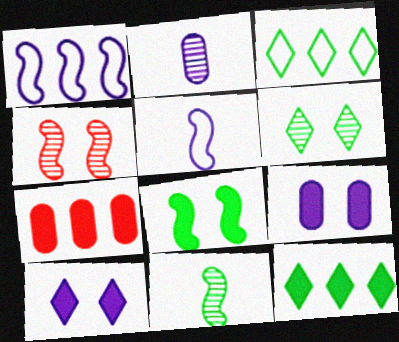[[1, 2, 10], 
[5, 6, 7]]